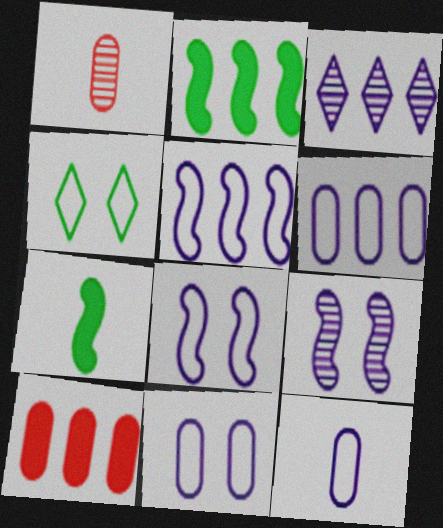[[6, 11, 12]]